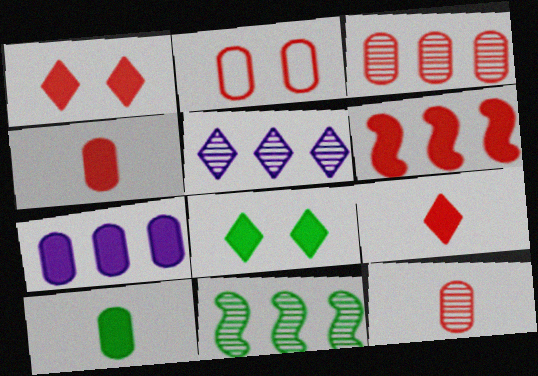[[1, 4, 6], 
[2, 3, 4], 
[3, 5, 11]]